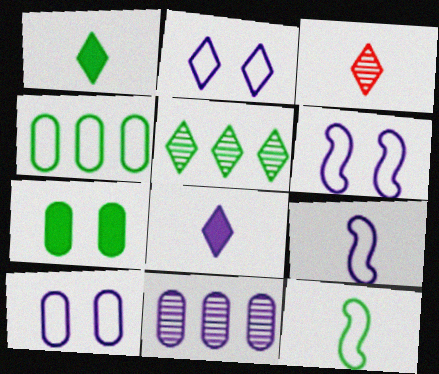[[2, 6, 10], 
[5, 7, 12], 
[6, 8, 11]]